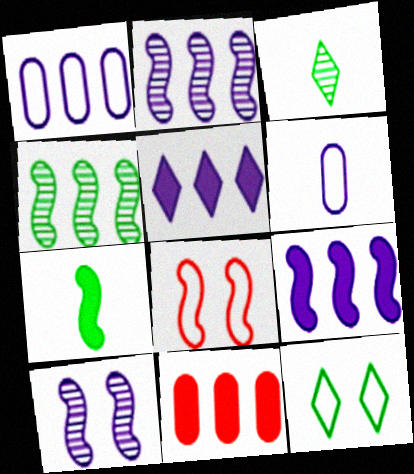[[1, 2, 5], 
[2, 7, 8], 
[5, 6, 10]]